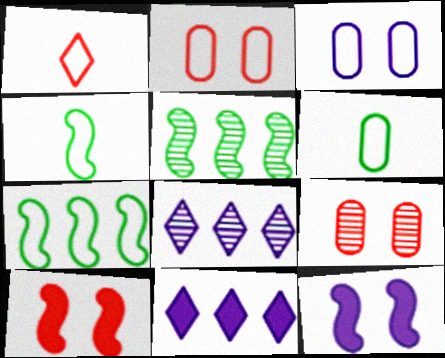[[1, 3, 7], 
[4, 9, 11], 
[6, 8, 10]]